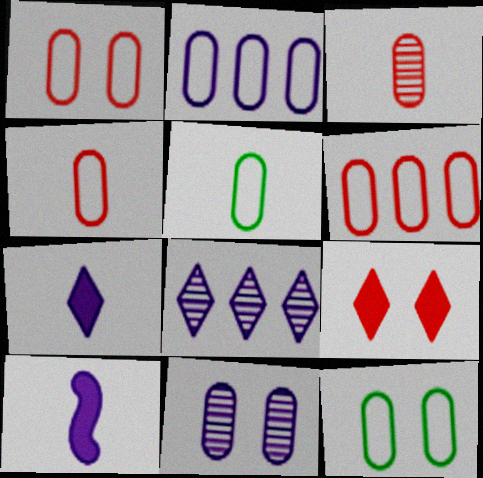[[1, 2, 5], 
[1, 4, 6], 
[2, 4, 12]]